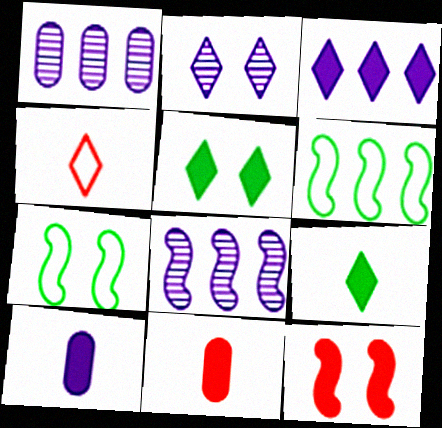[[2, 6, 11]]